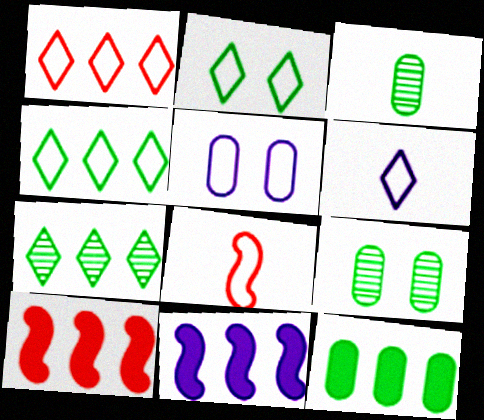[[1, 2, 6], 
[4, 5, 8], 
[6, 9, 10]]